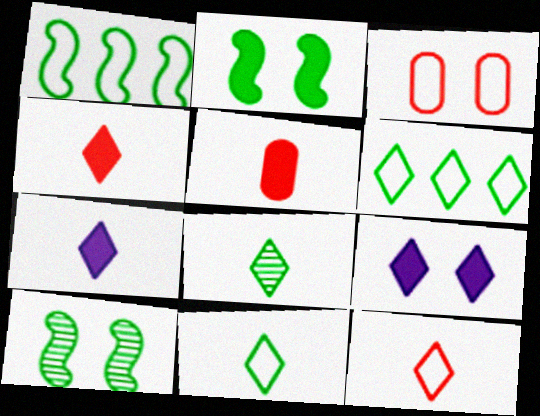[[3, 9, 10], 
[7, 8, 12]]